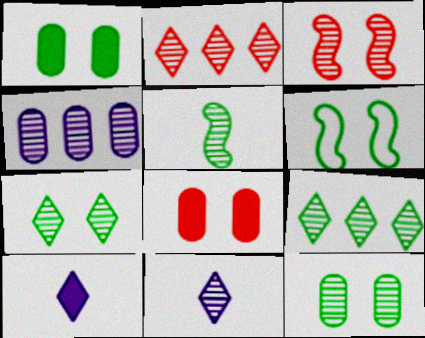[[1, 6, 7], 
[2, 7, 11], 
[5, 9, 12]]